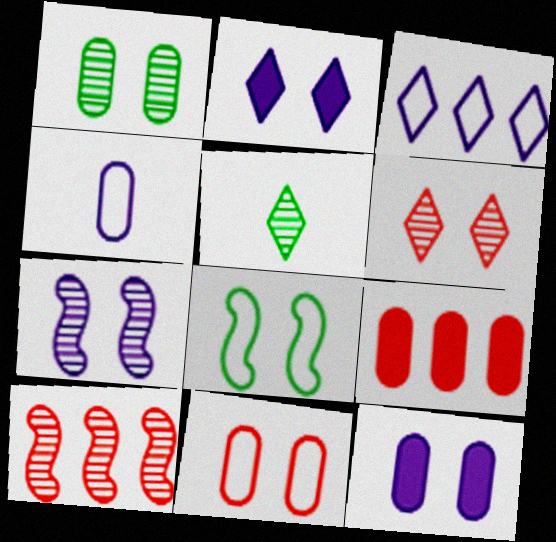[[1, 4, 9], 
[1, 6, 7], 
[1, 11, 12], 
[6, 8, 12]]